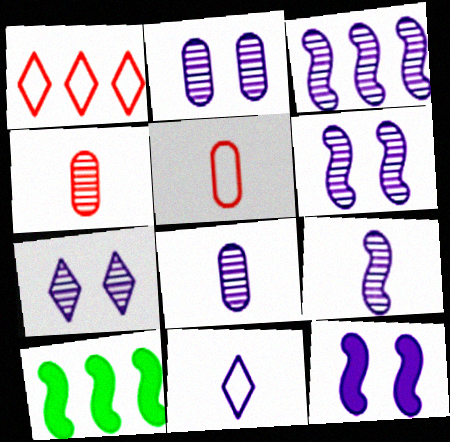[[2, 6, 7], 
[3, 6, 9], 
[3, 7, 8], 
[5, 7, 10]]